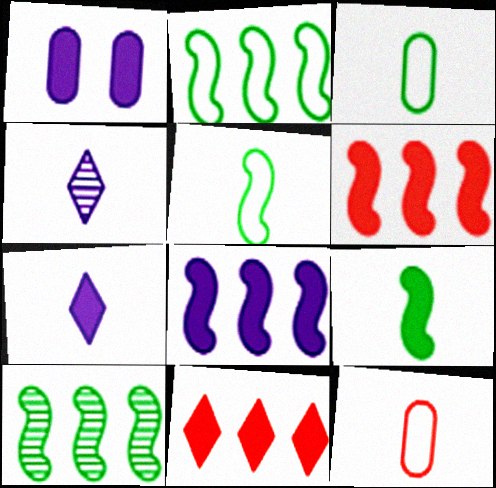[[1, 7, 8], 
[1, 9, 11], 
[4, 9, 12]]